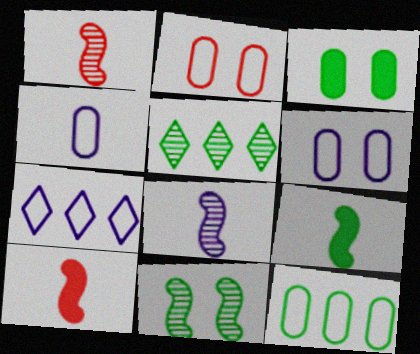[[1, 3, 7], 
[2, 4, 12], 
[5, 6, 10]]